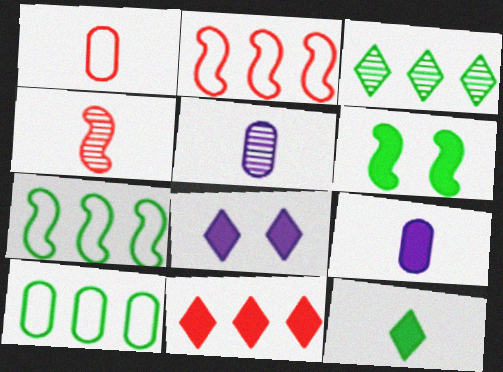[[4, 8, 10], 
[6, 9, 11], 
[8, 11, 12]]